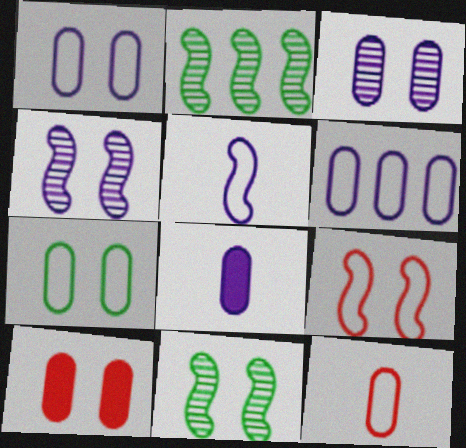[[3, 6, 8], 
[3, 7, 10], 
[6, 7, 12]]